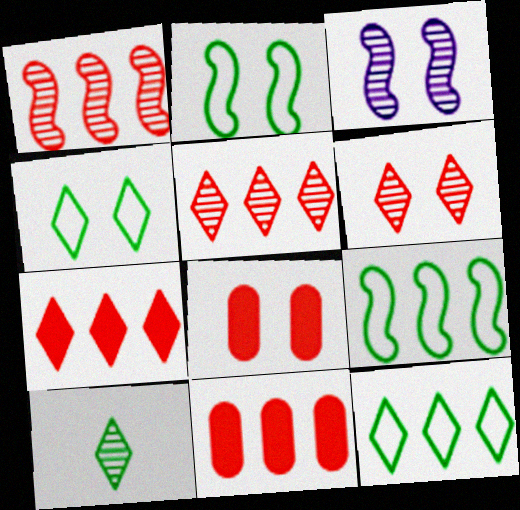[[3, 4, 8]]